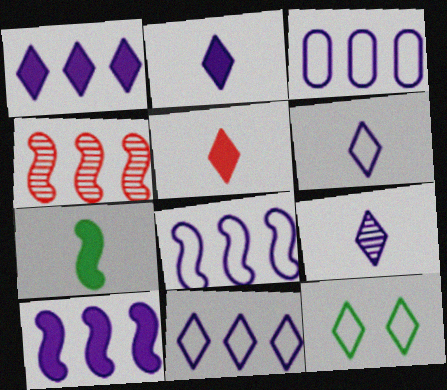[[2, 6, 9], 
[3, 8, 11]]